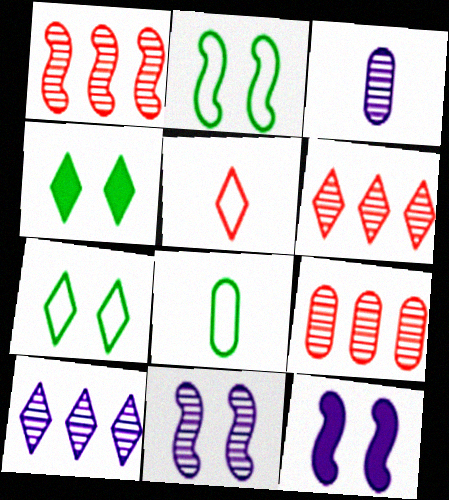[[1, 6, 9], 
[3, 10, 11], 
[4, 5, 10], 
[6, 8, 12]]